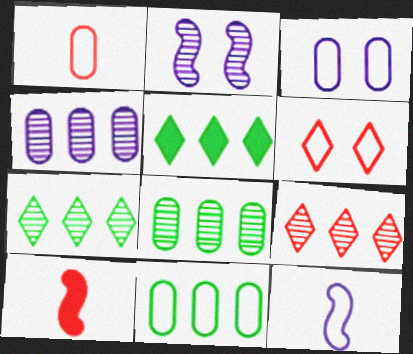[[1, 2, 5], 
[1, 3, 11], 
[3, 7, 10], 
[6, 11, 12]]